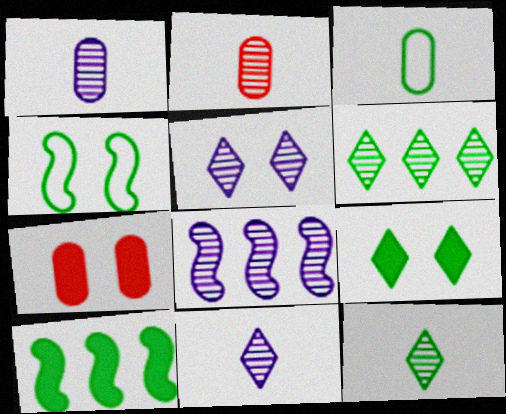[[1, 5, 8], 
[4, 5, 7]]